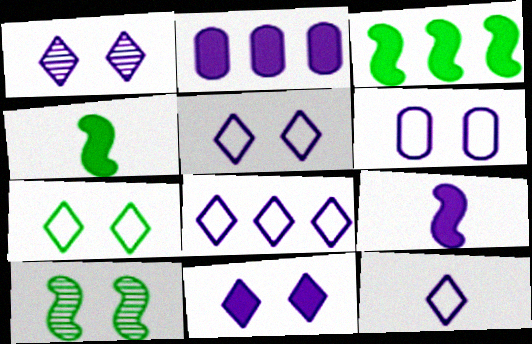[[1, 5, 11], 
[2, 9, 11], 
[5, 8, 12]]